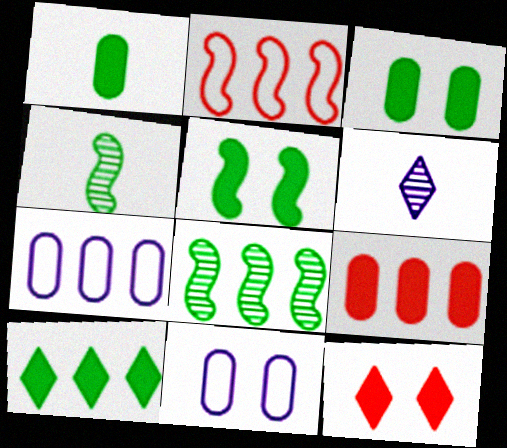[[1, 5, 10], 
[2, 3, 6], 
[4, 7, 12]]